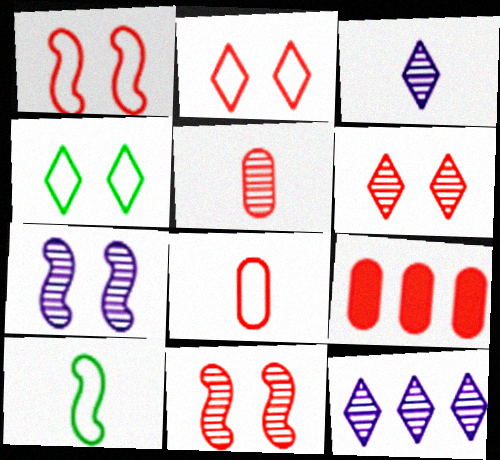[]